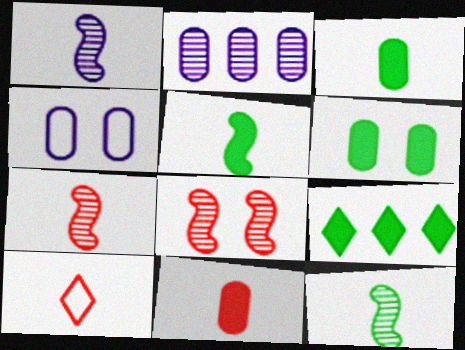[[1, 3, 10], 
[1, 7, 12], 
[4, 7, 9], 
[5, 6, 9], 
[7, 10, 11]]